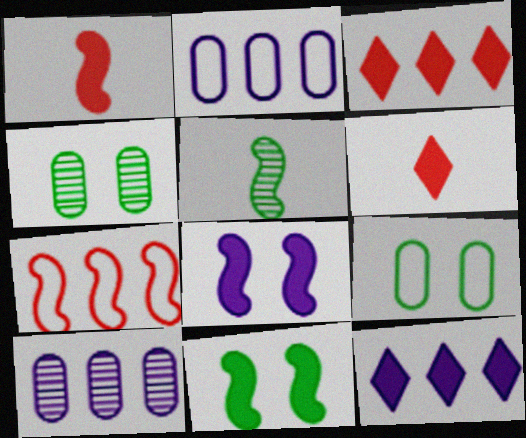[[5, 7, 8]]